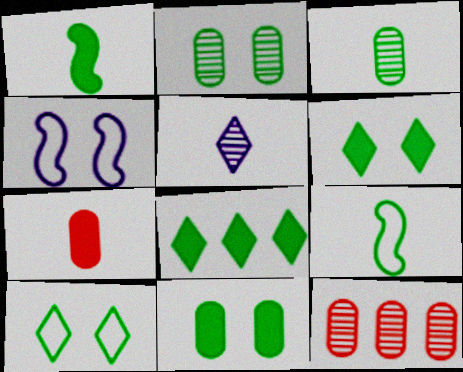[[1, 8, 11], 
[2, 8, 9], 
[5, 7, 9]]